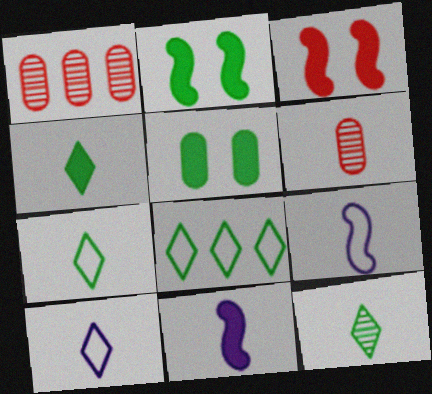[[1, 2, 10], 
[4, 6, 9], 
[4, 7, 12], 
[6, 7, 11]]